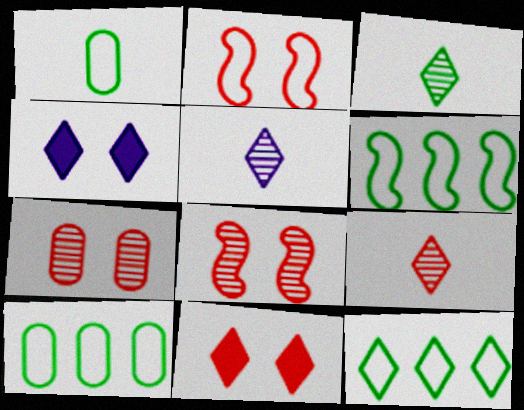[[2, 7, 11], 
[3, 5, 9], 
[4, 9, 12], 
[5, 11, 12], 
[6, 10, 12]]